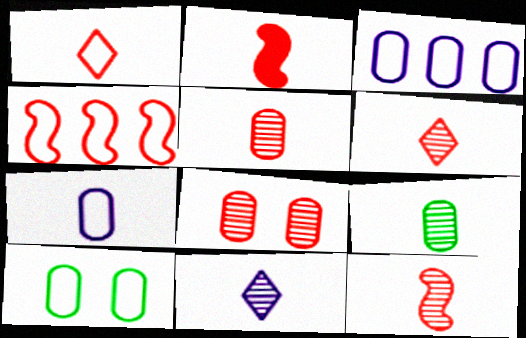[[1, 2, 5], 
[5, 6, 12], 
[9, 11, 12]]